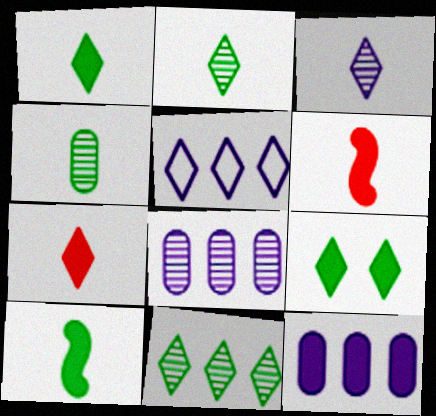[[6, 9, 12]]